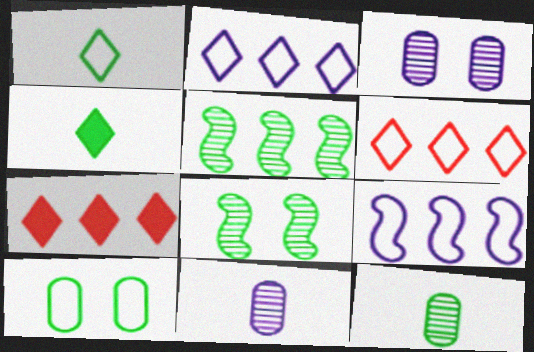[[4, 5, 10]]